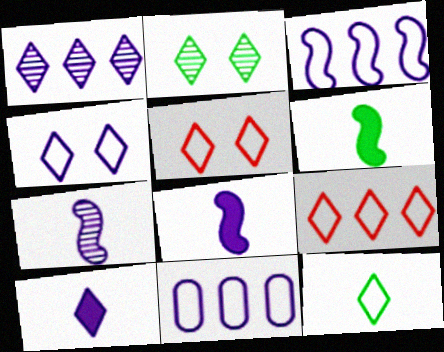[[1, 4, 10], 
[2, 9, 10], 
[4, 9, 12]]